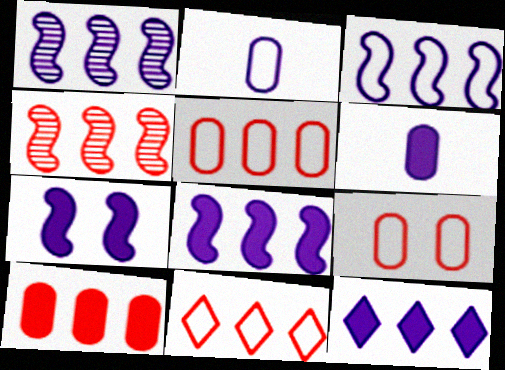[[1, 3, 8], 
[4, 10, 11], 
[6, 7, 12]]